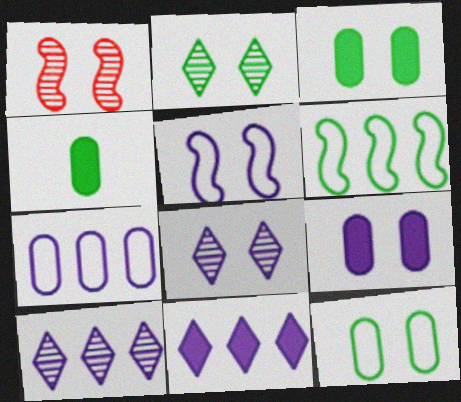[[2, 4, 6], 
[5, 8, 9]]